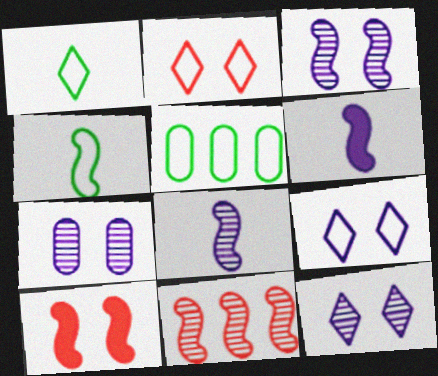[[3, 7, 12]]